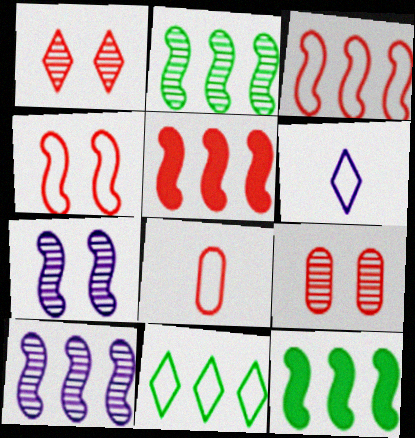[[1, 5, 8], 
[3, 10, 12], 
[6, 9, 12]]